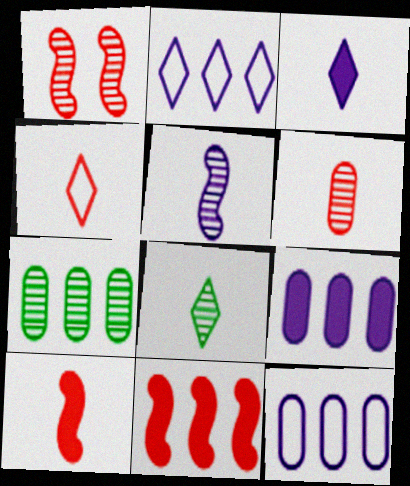[[2, 7, 11], 
[3, 4, 8], 
[4, 6, 10], 
[5, 6, 8]]